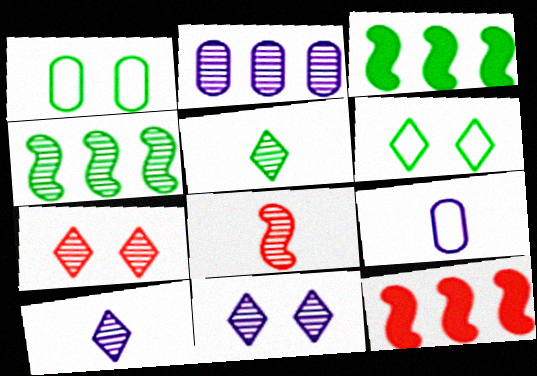[[1, 3, 5], 
[1, 10, 12], 
[3, 7, 9]]